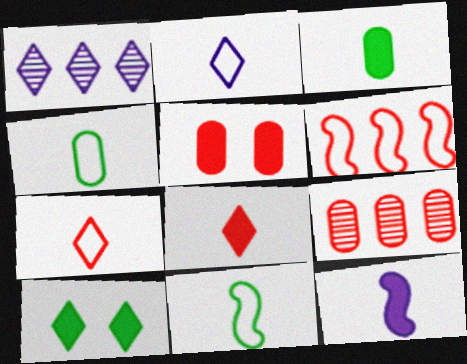[[1, 5, 11], 
[1, 7, 10], 
[3, 8, 12]]